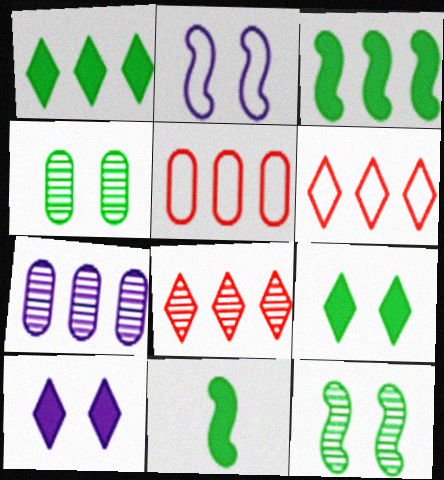[[3, 6, 7]]